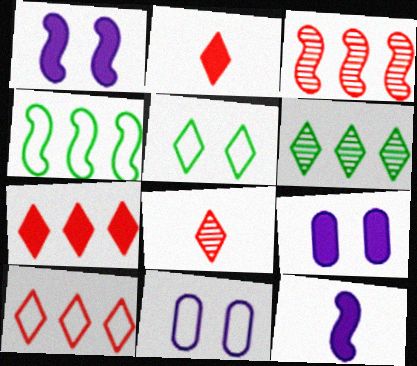[[4, 8, 9]]